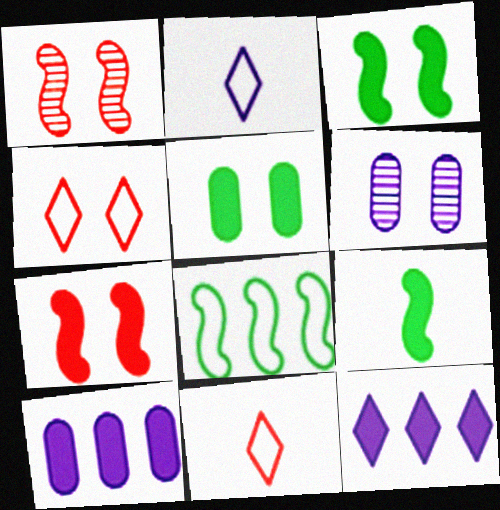[[3, 4, 6]]